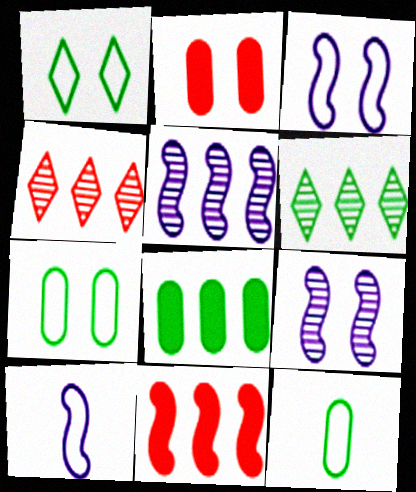[[1, 2, 9], 
[2, 6, 10]]